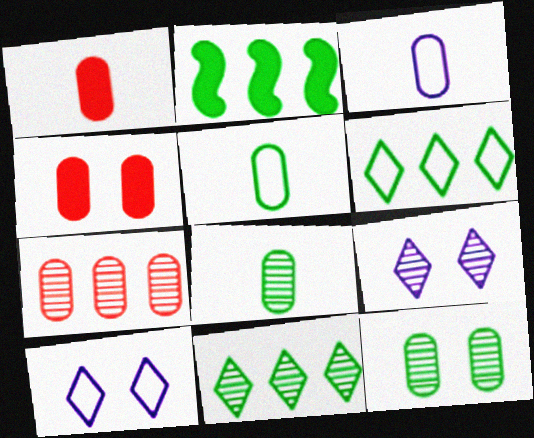[[1, 3, 8]]